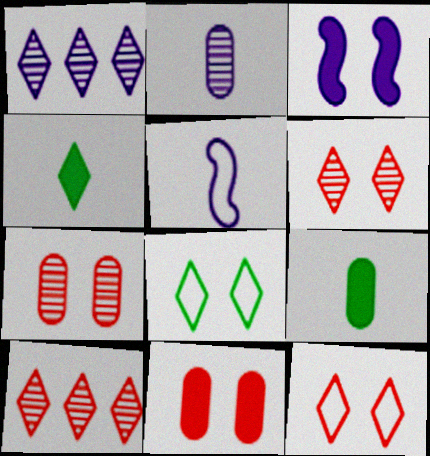[[1, 4, 12], 
[3, 7, 8]]